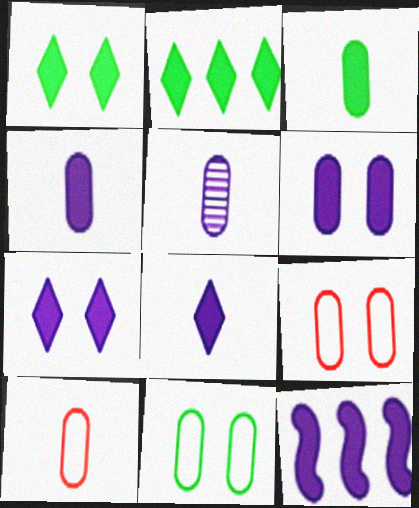[[3, 5, 10], 
[4, 7, 12], 
[6, 8, 12]]